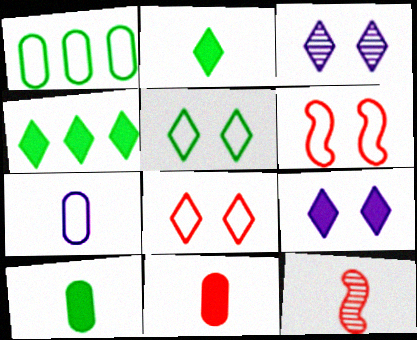[[1, 9, 12], 
[2, 7, 12]]